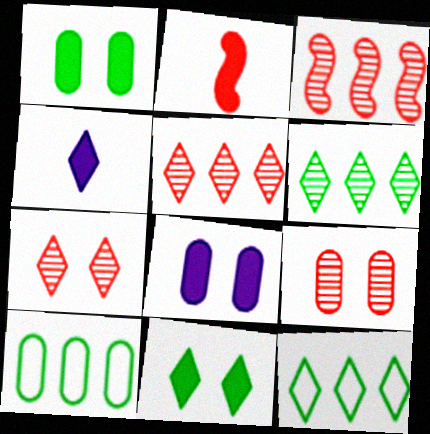[[4, 7, 12]]